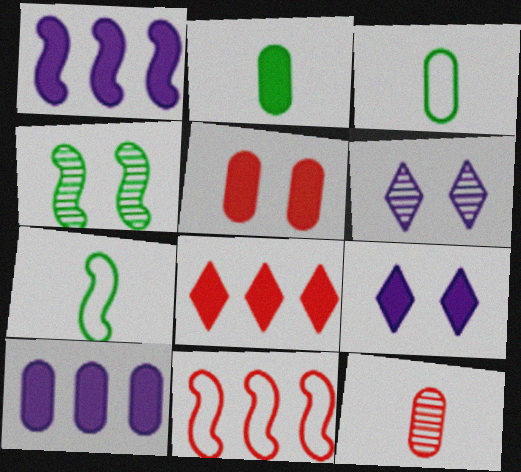[[2, 5, 10], 
[2, 6, 11]]